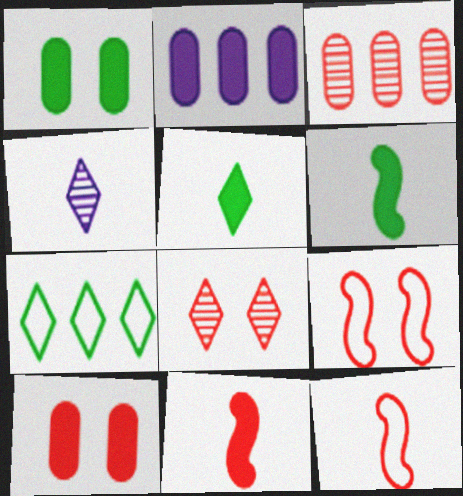[[8, 9, 10]]